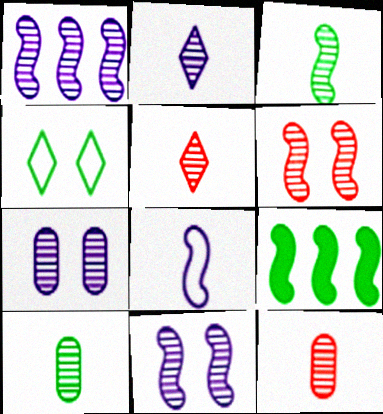[[1, 2, 7], 
[1, 3, 6], 
[2, 3, 12], 
[4, 9, 10], 
[6, 8, 9]]